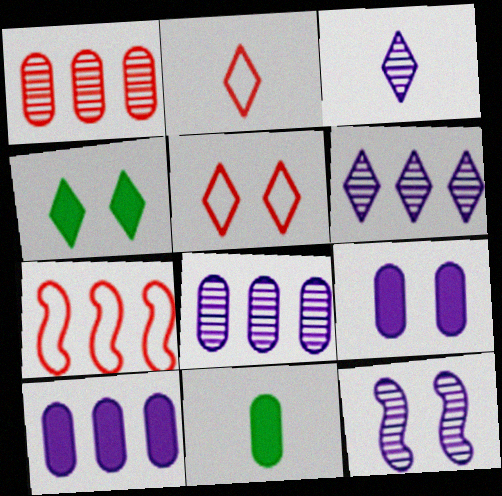[[2, 4, 6], 
[3, 8, 12]]